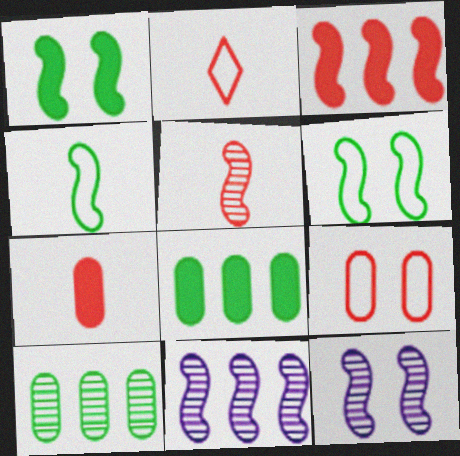[[2, 5, 7], 
[2, 8, 12], 
[3, 4, 12]]